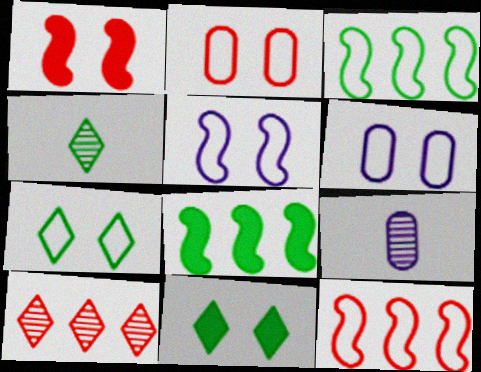[[2, 5, 7], 
[9, 11, 12]]